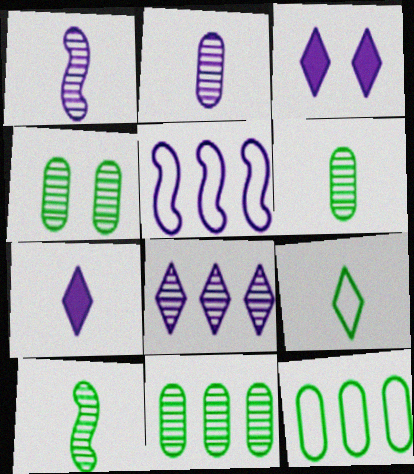[[2, 3, 5], 
[4, 6, 11]]